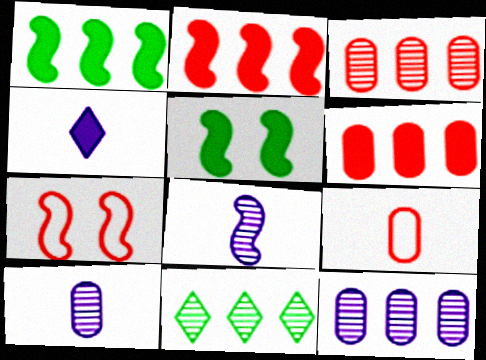[[1, 7, 8], 
[4, 5, 6]]